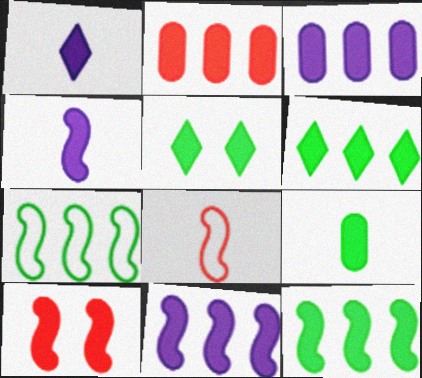[[2, 4, 5], 
[2, 6, 11], 
[4, 10, 12], 
[5, 9, 12]]